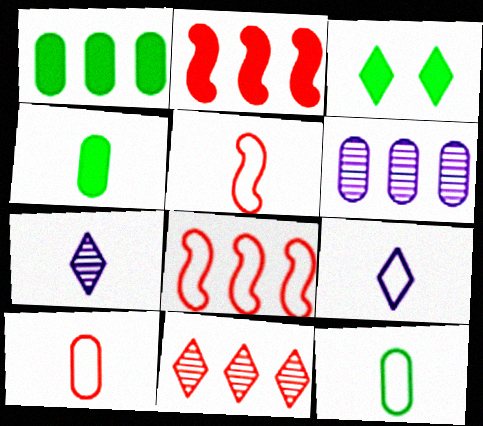[[3, 5, 6], 
[3, 9, 11], 
[4, 5, 7], 
[5, 9, 12]]